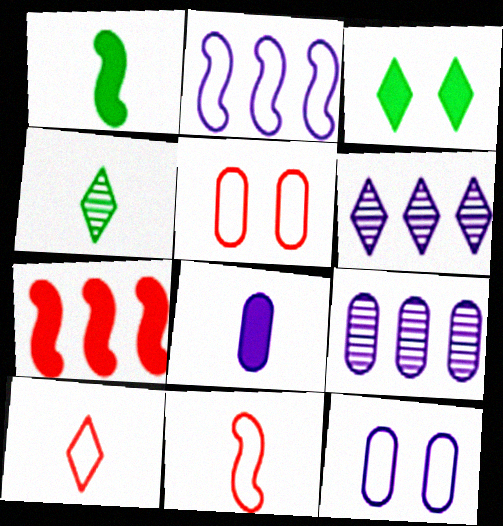[[1, 5, 6], 
[3, 6, 10], 
[3, 7, 8], 
[3, 9, 11], 
[4, 7, 12], 
[4, 8, 11], 
[8, 9, 12]]